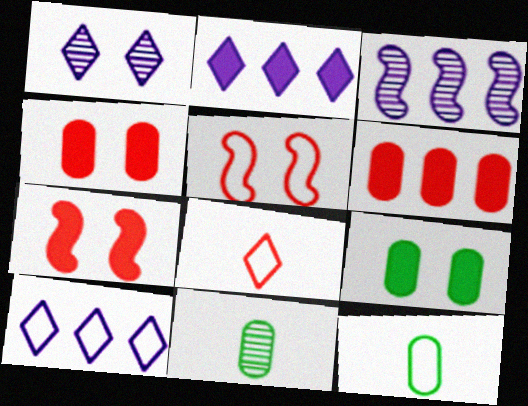[[1, 5, 9], 
[2, 5, 11], 
[3, 8, 9], 
[5, 10, 12], 
[7, 10, 11]]